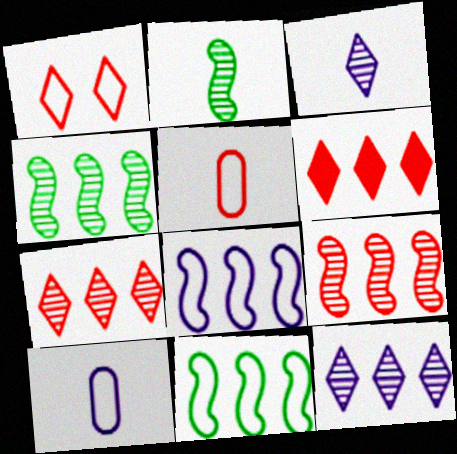[[1, 10, 11]]